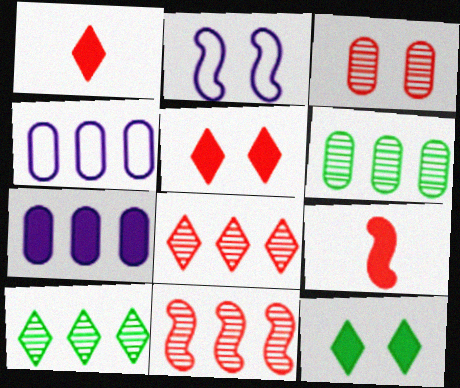[[1, 2, 6], 
[2, 3, 12], 
[7, 9, 12]]